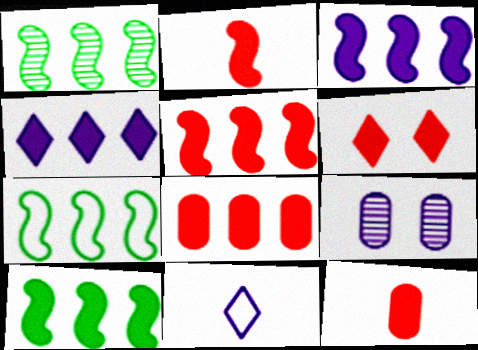[[1, 7, 10], 
[2, 6, 8], 
[3, 5, 10], 
[3, 9, 11], 
[4, 8, 10], 
[5, 6, 12]]